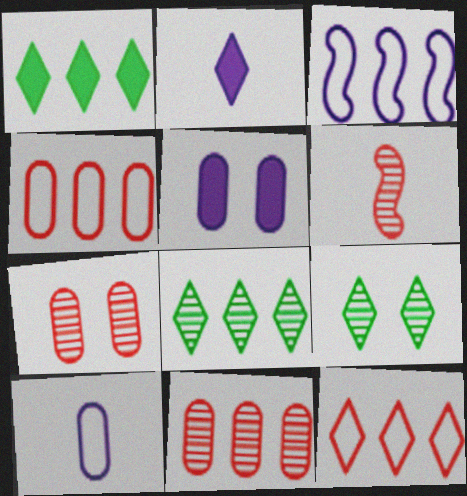[[1, 3, 11], 
[2, 9, 12]]